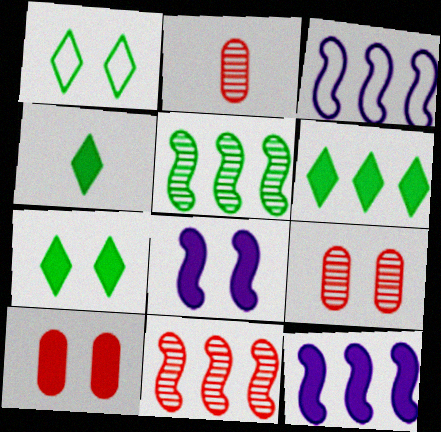[[1, 2, 12], 
[1, 8, 9], 
[2, 3, 7], 
[3, 4, 9], 
[4, 6, 7], 
[4, 10, 12], 
[7, 8, 10]]